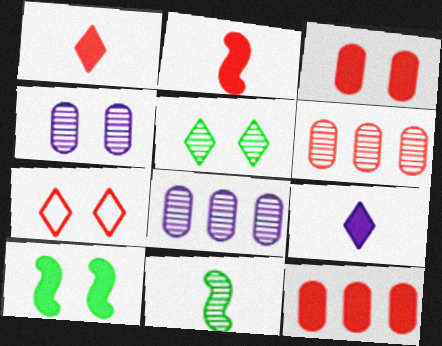[[2, 6, 7], 
[4, 7, 10], 
[9, 10, 12]]